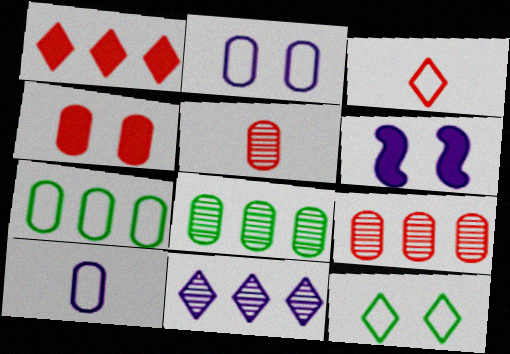[[3, 6, 8], 
[4, 8, 10], 
[6, 10, 11]]